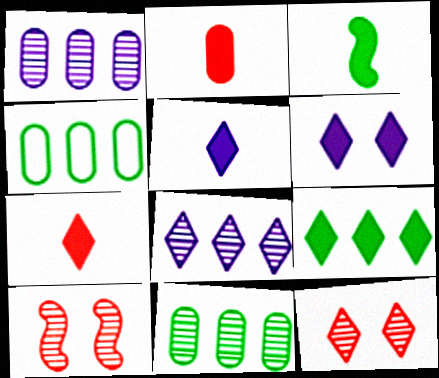[[2, 3, 5], 
[4, 5, 10], 
[6, 7, 9]]